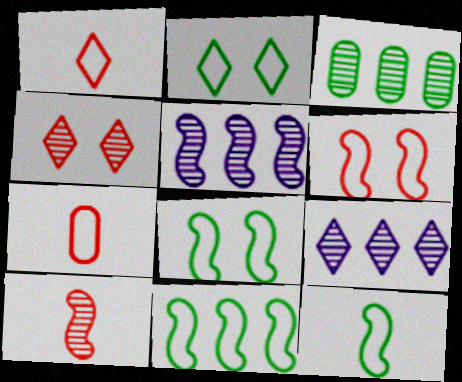[[8, 11, 12]]